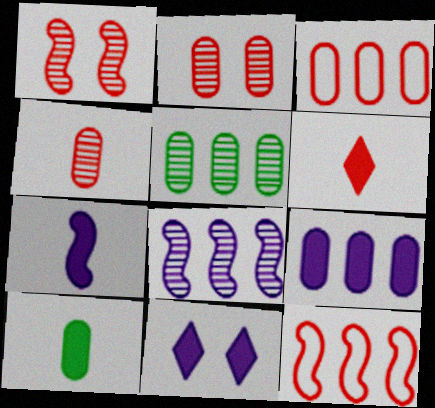[[1, 3, 6], 
[2, 6, 12], 
[3, 5, 9], 
[6, 7, 10], 
[7, 9, 11]]